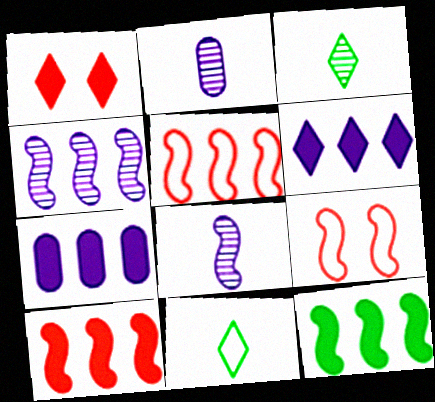[[3, 7, 9], 
[4, 5, 12], 
[8, 9, 12]]